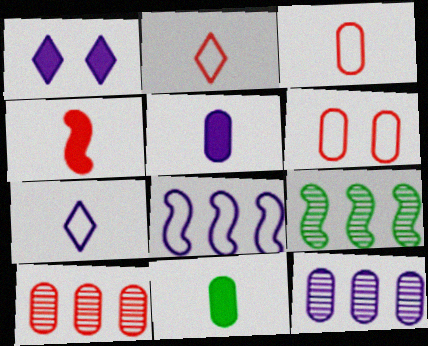[[1, 3, 9], 
[6, 11, 12]]